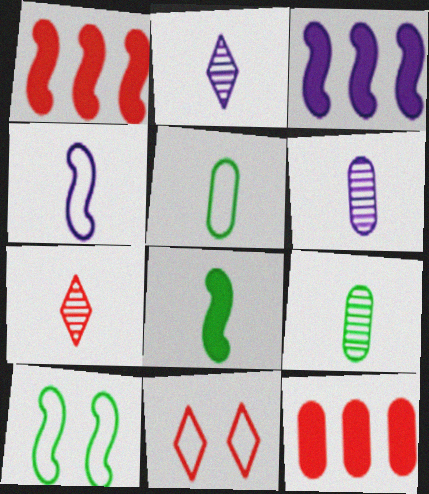[[2, 10, 12], 
[3, 9, 11]]